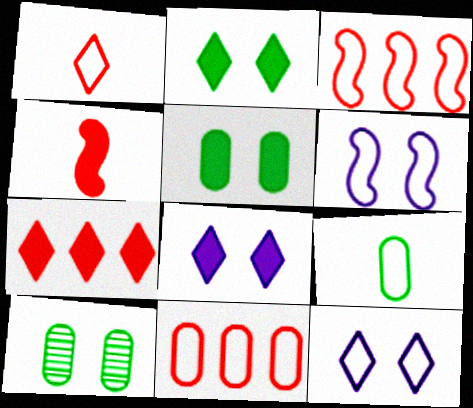[[3, 9, 12]]